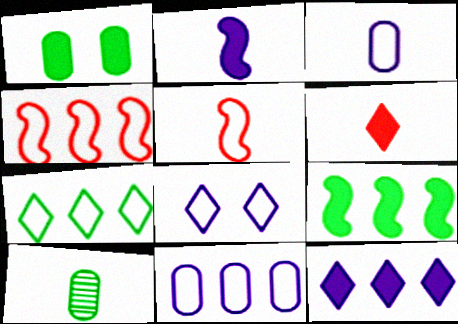[[4, 7, 11]]